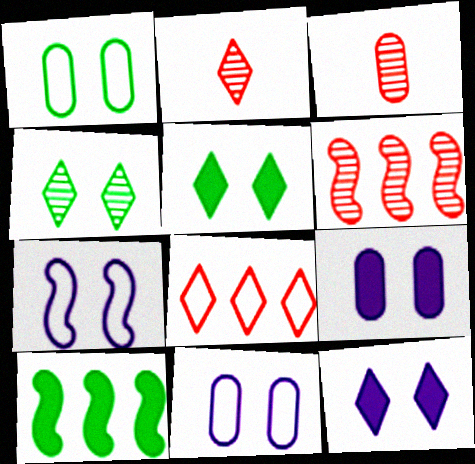[[2, 10, 11]]